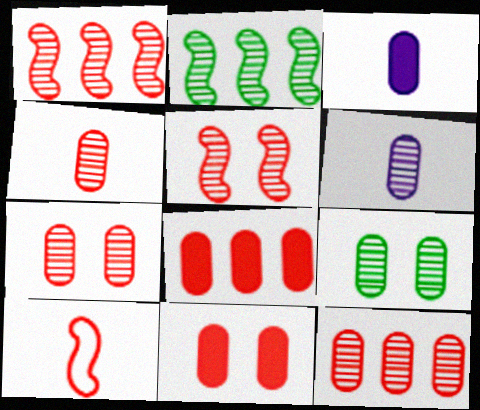[[4, 7, 12], 
[6, 9, 12]]